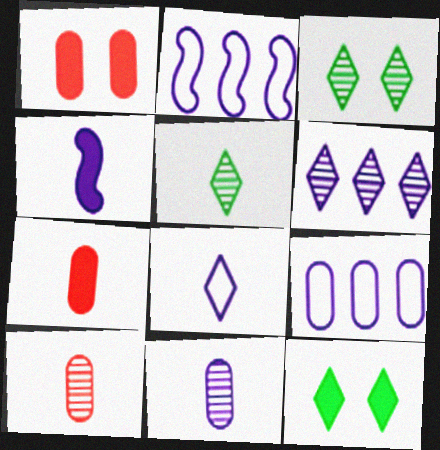[[1, 2, 5], 
[2, 3, 7], 
[2, 10, 12], 
[4, 8, 11]]